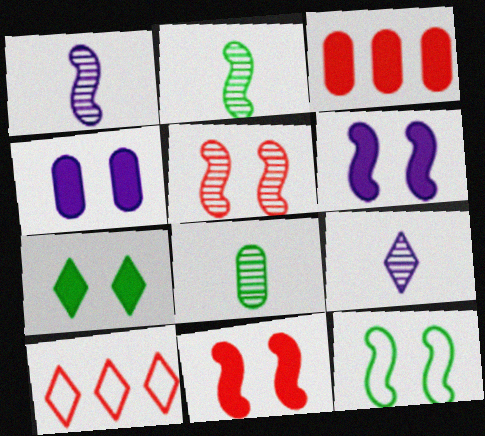[[2, 4, 10], 
[3, 9, 12], 
[4, 7, 11], 
[5, 6, 12], 
[6, 8, 10], 
[7, 9, 10]]